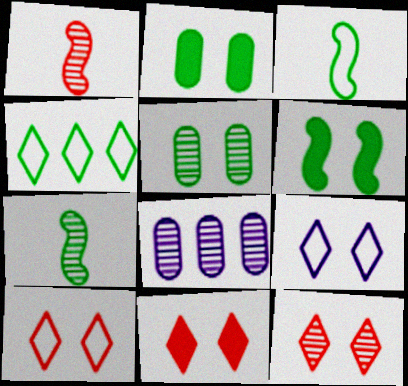[[2, 4, 7], 
[3, 8, 11], 
[7, 8, 12], 
[10, 11, 12]]